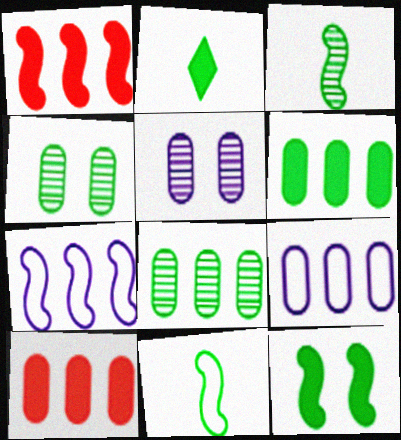[[2, 6, 12], 
[8, 9, 10]]